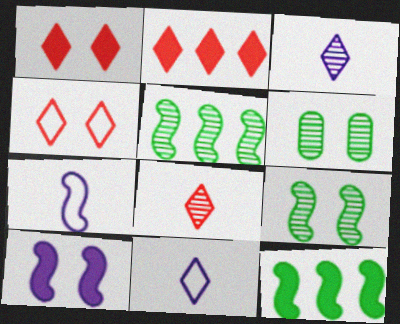[[2, 4, 8], 
[2, 6, 7], 
[4, 6, 10]]